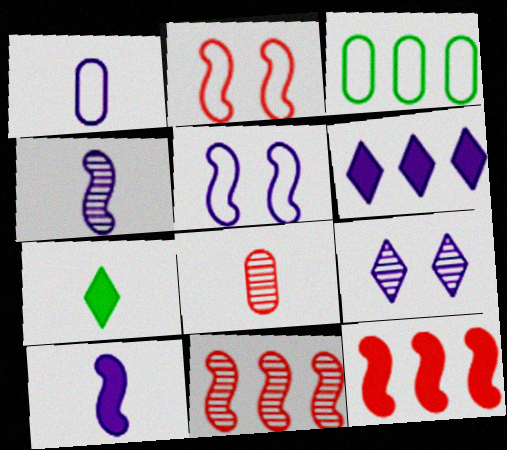[[3, 6, 11]]